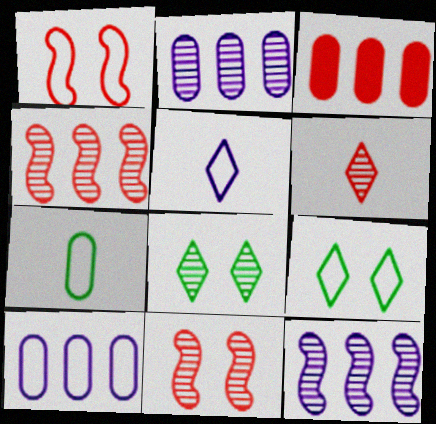[[1, 3, 6]]